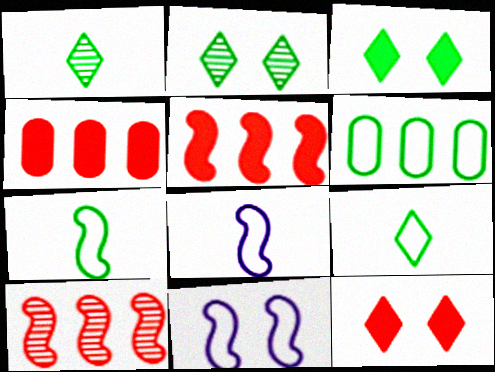[[1, 4, 11], 
[2, 4, 8]]